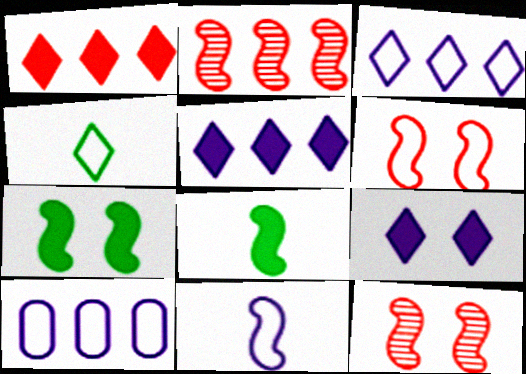[[2, 7, 11], 
[4, 6, 10]]